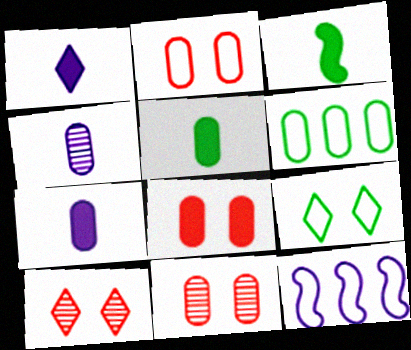[[2, 8, 11], 
[4, 6, 8], 
[5, 10, 12], 
[6, 7, 11]]